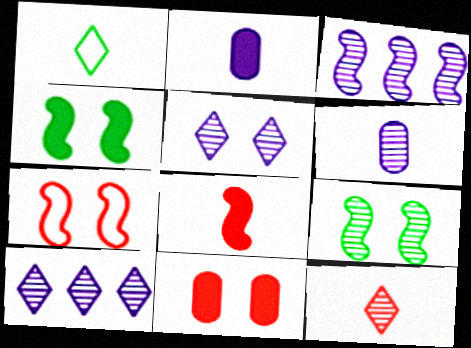[[1, 3, 11], 
[1, 6, 8], 
[3, 5, 6]]